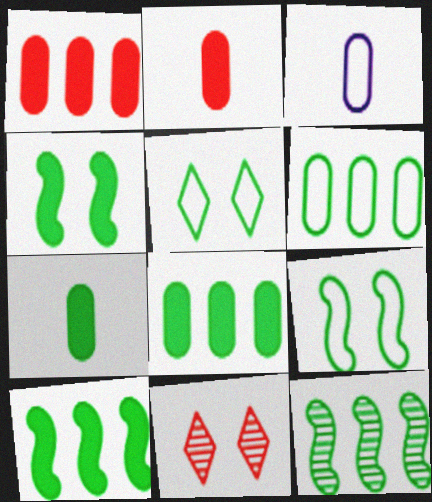[[3, 10, 11], 
[5, 7, 12]]